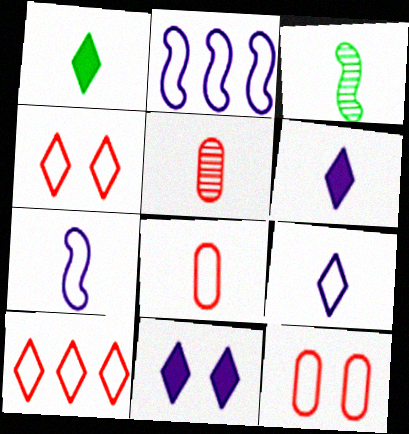[[1, 5, 7], 
[3, 6, 8]]